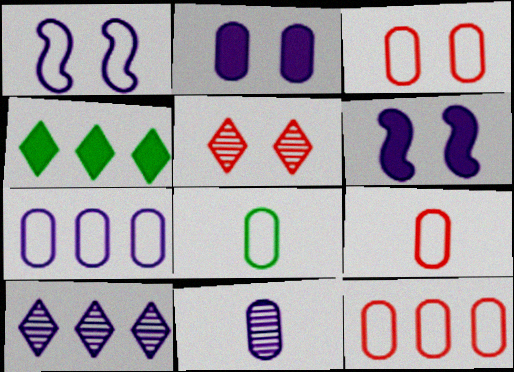[[2, 7, 11], 
[3, 7, 8], 
[3, 9, 12]]